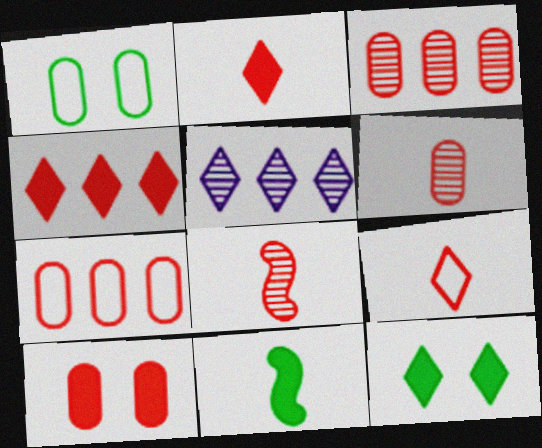[[5, 9, 12], 
[6, 7, 10]]